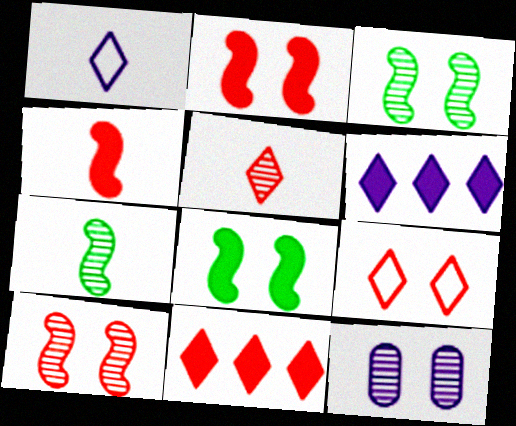[[5, 9, 11], 
[8, 9, 12]]